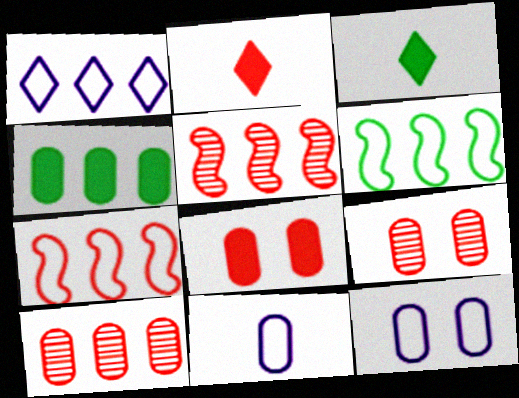[[1, 4, 5], 
[2, 7, 9], 
[3, 5, 12], 
[4, 9, 11]]